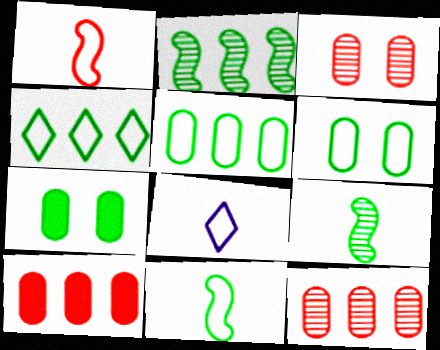[[4, 6, 11], 
[4, 7, 9]]